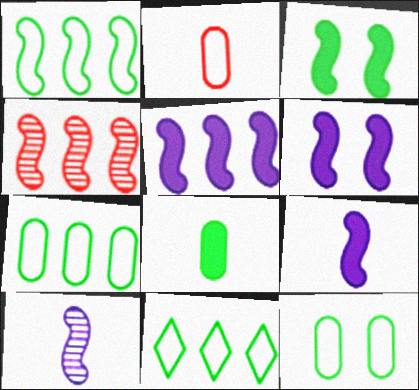[[1, 4, 5], 
[1, 7, 11], 
[5, 6, 9]]